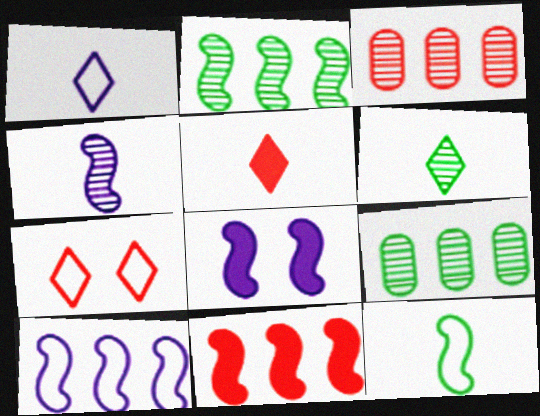[[1, 5, 6], 
[2, 10, 11], 
[4, 8, 10]]